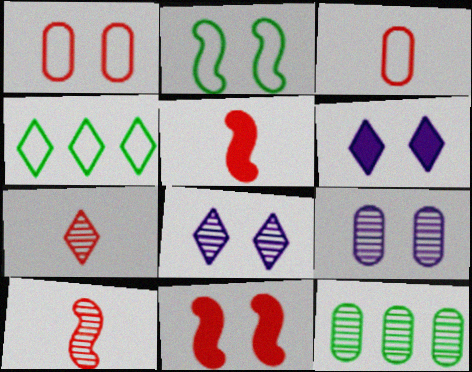[[3, 5, 7], 
[4, 5, 9], 
[4, 6, 7], 
[8, 10, 12]]